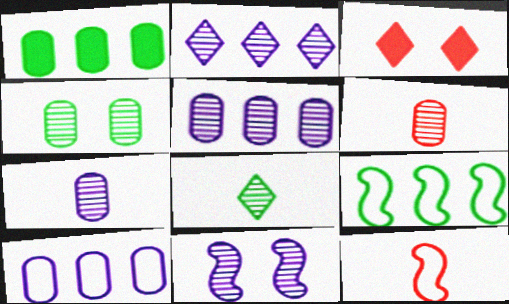[[2, 7, 11], 
[3, 7, 9], 
[4, 5, 6]]